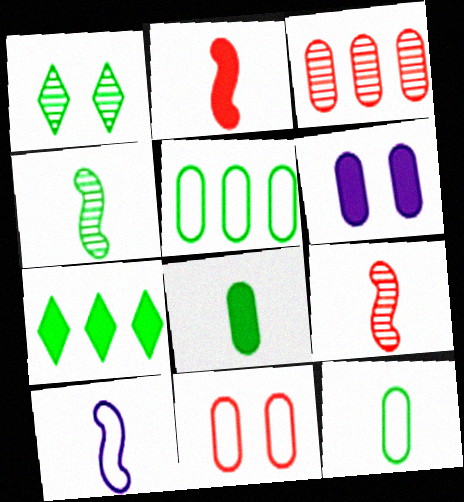[[2, 4, 10], 
[2, 6, 7], 
[3, 6, 12]]